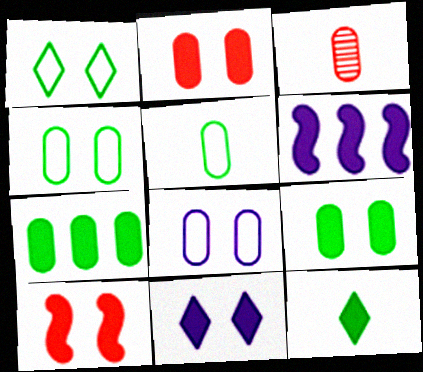[[1, 3, 6], 
[2, 6, 12], 
[3, 7, 8], 
[9, 10, 11]]